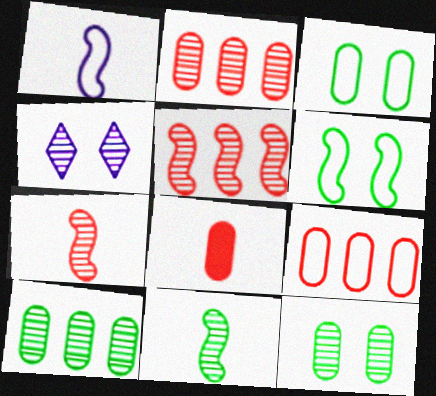[[2, 4, 11], 
[4, 7, 10]]